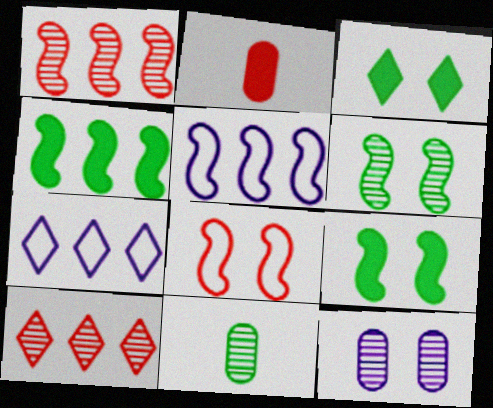[[1, 4, 5], 
[2, 6, 7], 
[2, 8, 10], 
[3, 8, 12]]